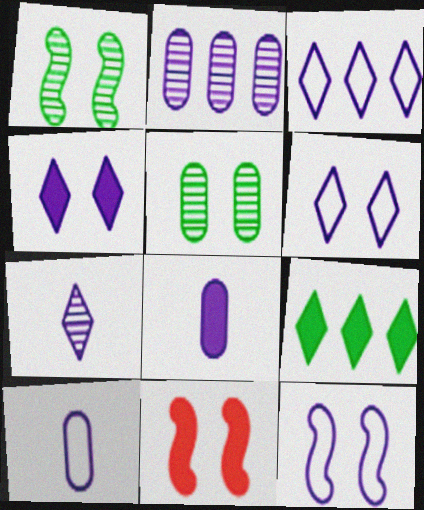[[1, 11, 12], 
[3, 4, 7], 
[3, 10, 12], 
[5, 6, 11], 
[8, 9, 11]]